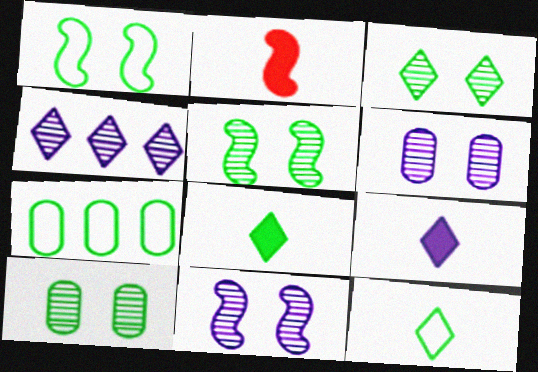[[1, 7, 12], 
[3, 5, 10], 
[5, 7, 8]]